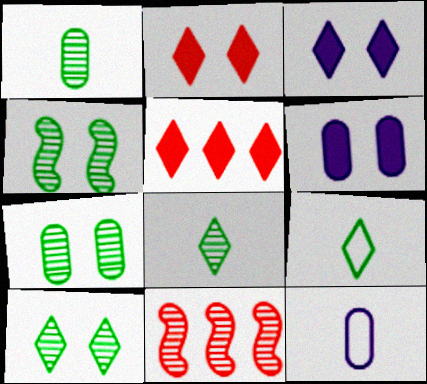[[4, 5, 12], 
[4, 7, 10], 
[6, 9, 11]]